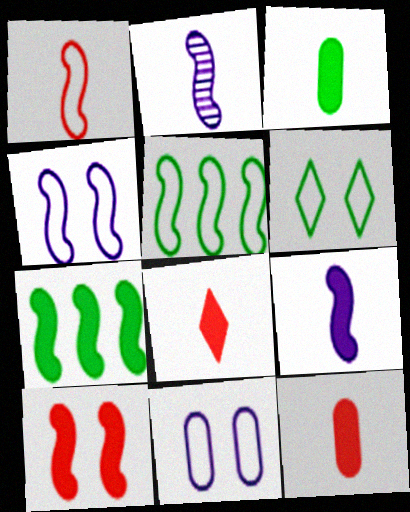[[1, 4, 5], 
[2, 5, 10], 
[3, 8, 9], 
[7, 9, 10]]